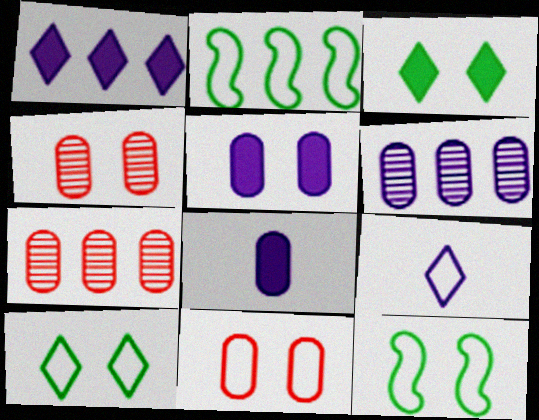[[1, 2, 7], 
[2, 9, 11]]